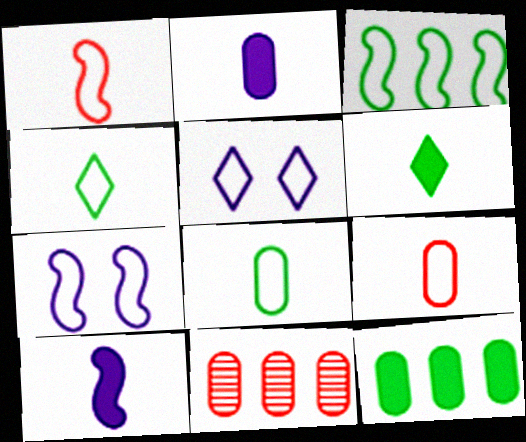[[1, 3, 7], 
[3, 5, 9], 
[6, 7, 11]]